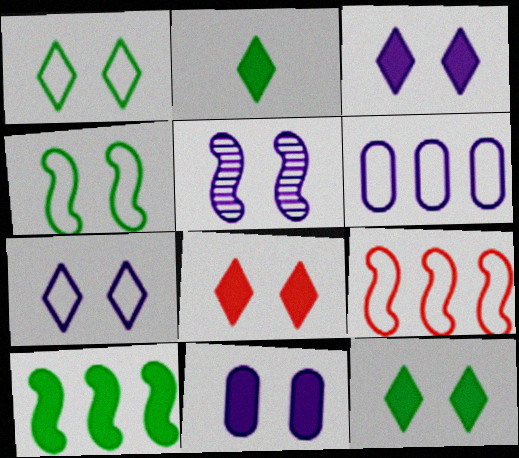[[3, 8, 12], 
[5, 7, 11]]